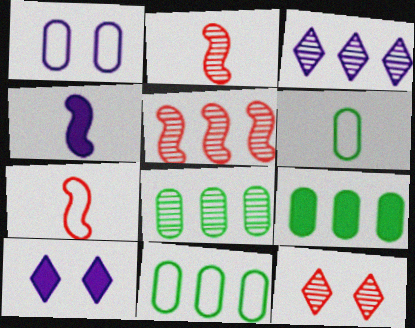[[1, 3, 4], 
[2, 10, 11], 
[3, 5, 8], 
[4, 11, 12], 
[5, 6, 10], 
[7, 8, 10], 
[8, 9, 11]]